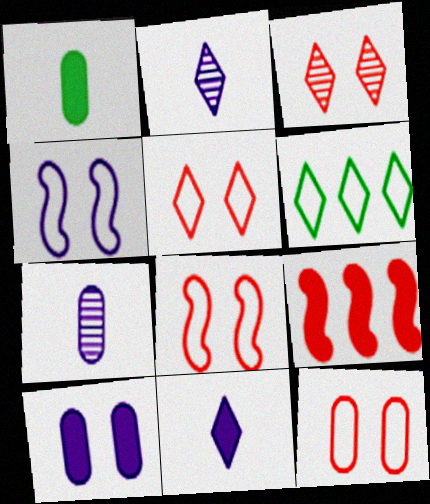[[3, 6, 11], 
[5, 8, 12]]